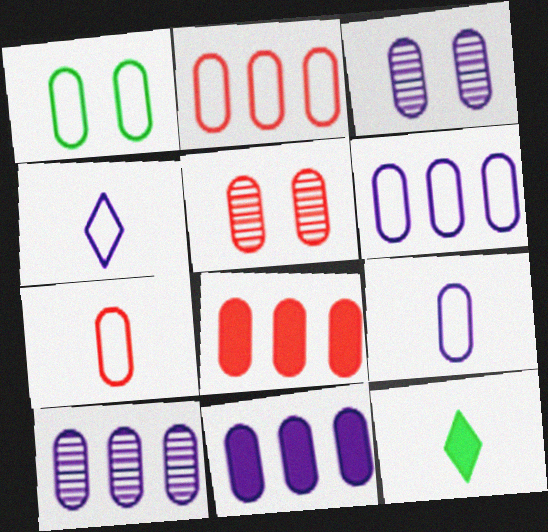[[1, 2, 9], 
[1, 6, 7], 
[3, 9, 11], 
[5, 7, 8], 
[6, 10, 11]]